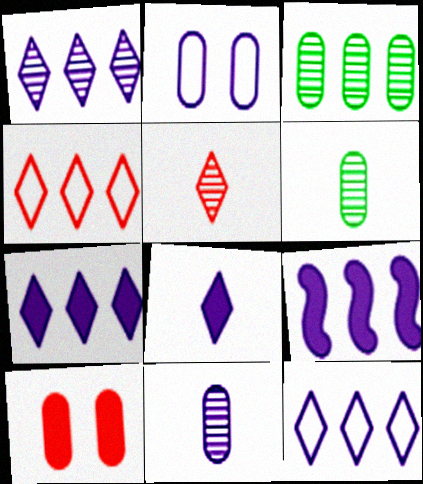[[1, 7, 12], 
[3, 4, 9]]